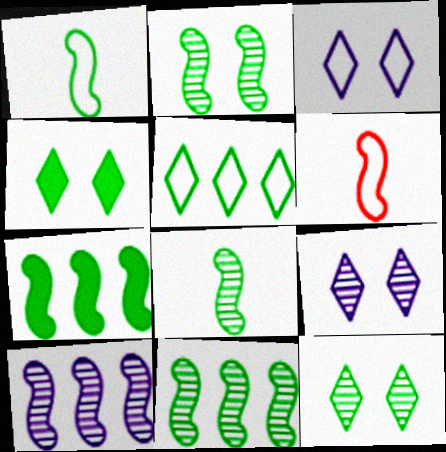[[1, 2, 7], 
[2, 8, 11]]